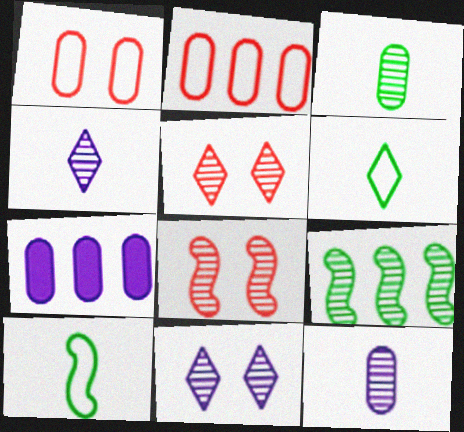[[1, 3, 7], 
[5, 7, 10], 
[5, 9, 12], 
[6, 7, 8]]